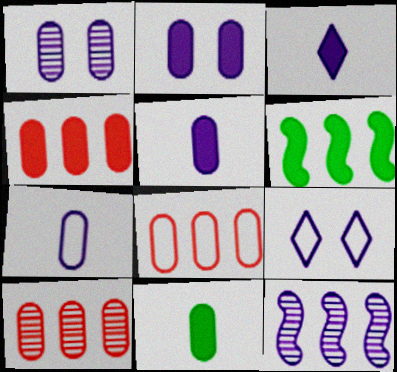[[1, 8, 11], 
[2, 4, 11], 
[4, 8, 10], 
[5, 9, 12]]